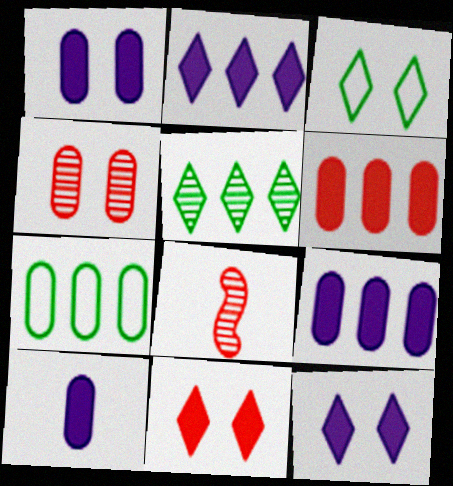[[1, 9, 10], 
[3, 8, 9], 
[4, 7, 10], 
[7, 8, 12]]